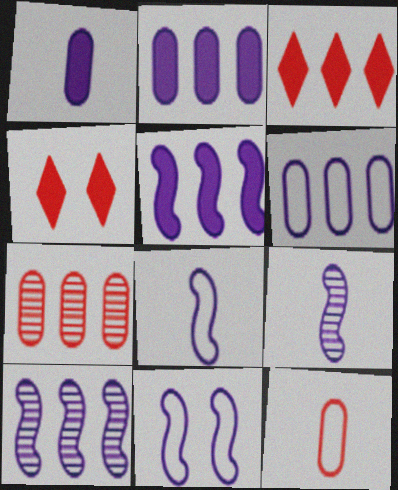[[5, 9, 11]]